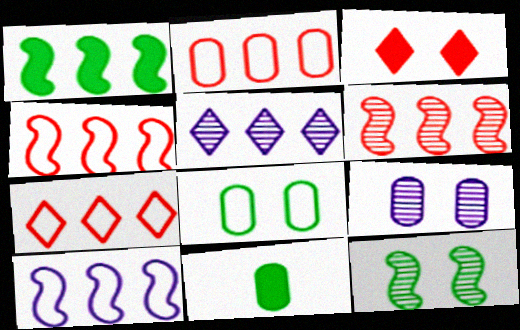[[1, 2, 5], 
[1, 6, 10], 
[2, 4, 7], 
[2, 9, 11]]